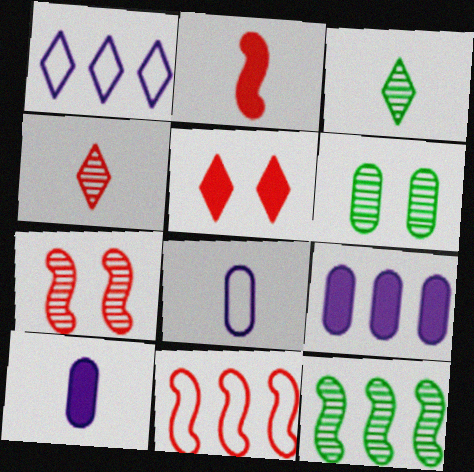[[1, 2, 6], 
[1, 3, 5], 
[2, 3, 8], 
[2, 7, 11], 
[3, 6, 12], 
[5, 8, 12]]